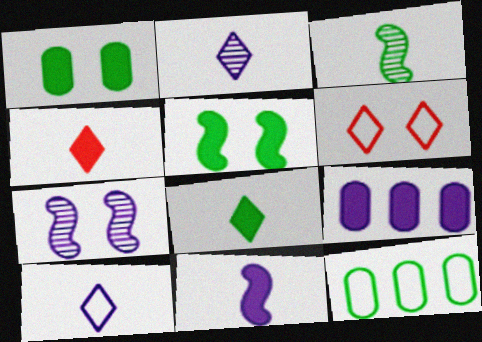[[1, 6, 7], 
[3, 6, 9], 
[4, 5, 9], 
[4, 7, 12], 
[7, 9, 10]]